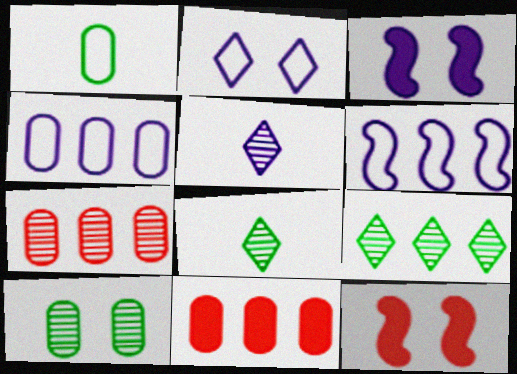[[2, 10, 12], 
[3, 4, 5], 
[4, 8, 12], 
[6, 9, 11]]